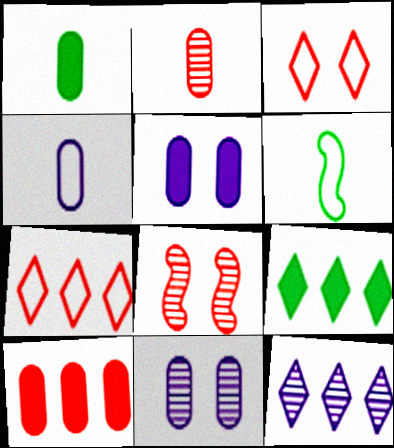[[1, 2, 4], 
[1, 5, 10], 
[4, 8, 9], 
[7, 9, 12]]